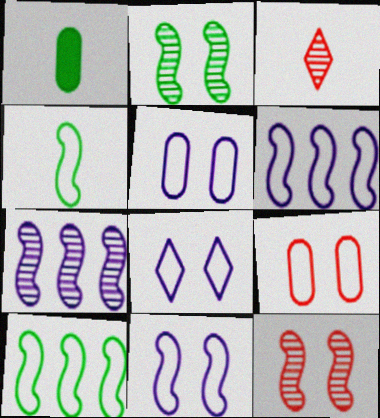[[5, 8, 11]]